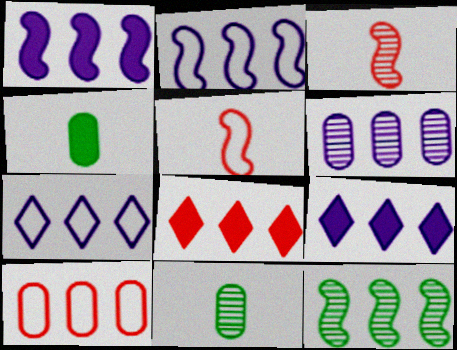[[1, 6, 7], 
[2, 6, 9], 
[9, 10, 12]]